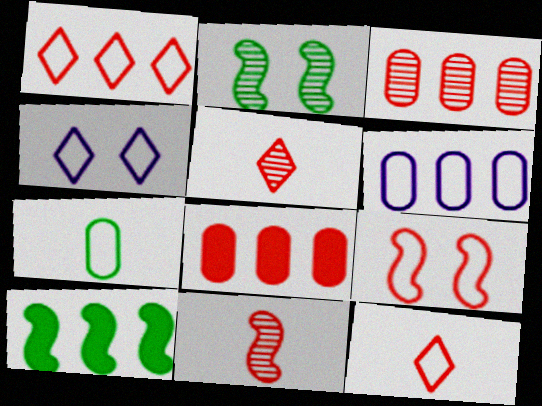[[5, 8, 9]]